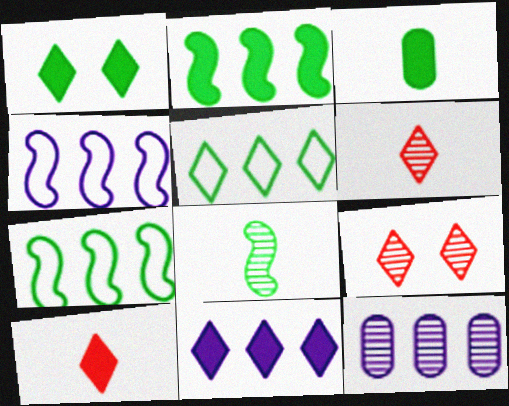[[1, 2, 3], 
[1, 10, 11], 
[3, 4, 9], 
[4, 11, 12], 
[8, 9, 12]]